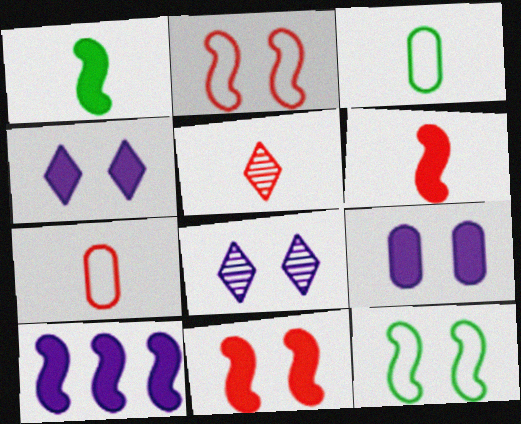[[1, 10, 11], 
[5, 6, 7]]